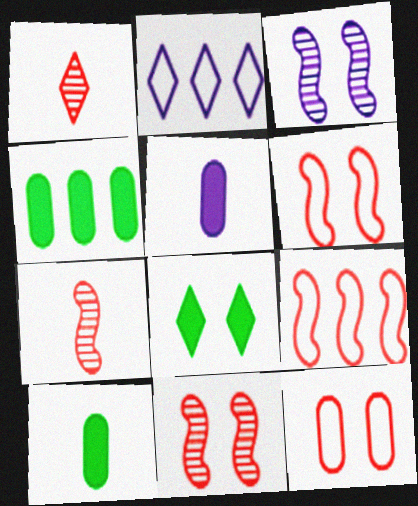[[1, 2, 8], 
[2, 3, 5], 
[2, 10, 11], 
[3, 8, 12]]